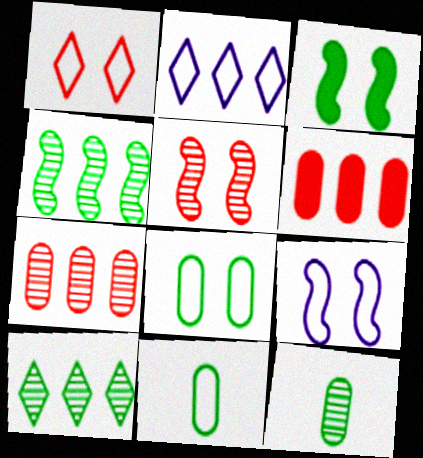[[1, 8, 9], 
[2, 4, 6], 
[3, 5, 9], 
[3, 10, 11]]